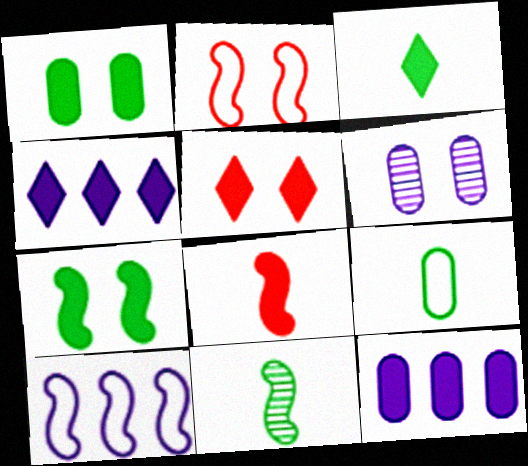[[1, 4, 8], 
[3, 4, 5], 
[3, 9, 11]]